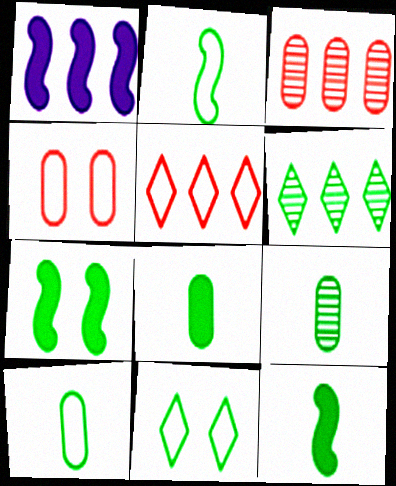[[6, 7, 10], 
[8, 9, 10]]